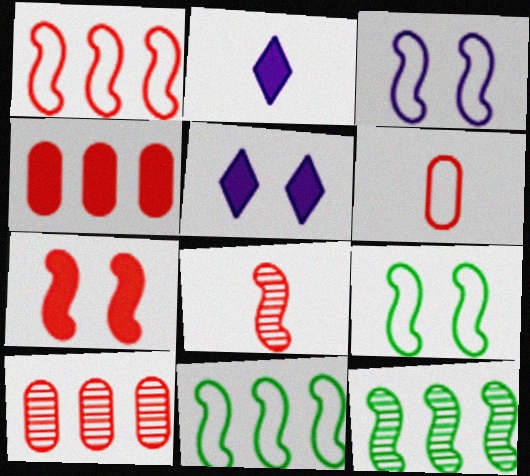[[1, 7, 8], 
[2, 9, 10], 
[5, 6, 12]]